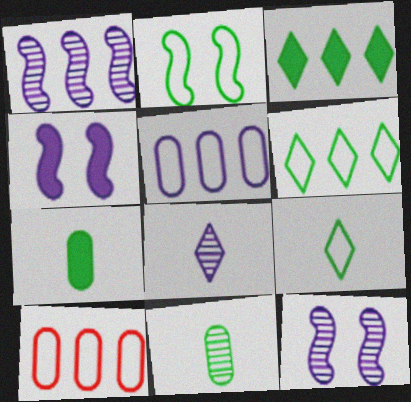[[1, 3, 10], 
[2, 3, 11], 
[4, 5, 8]]